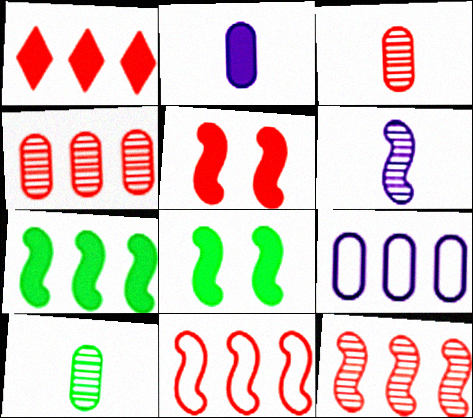[[1, 2, 8], 
[1, 4, 11], 
[6, 8, 11]]